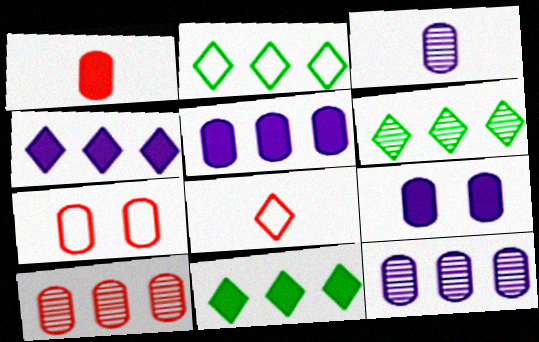[[1, 7, 10], 
[2, 6, 11]]